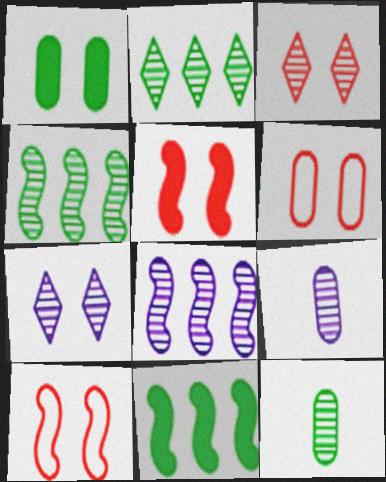[[1, 7, 10], 
[3, 4, 9], 
[3, 5, 6], 
[3, 8, 12], 
[7, 8, 9]]